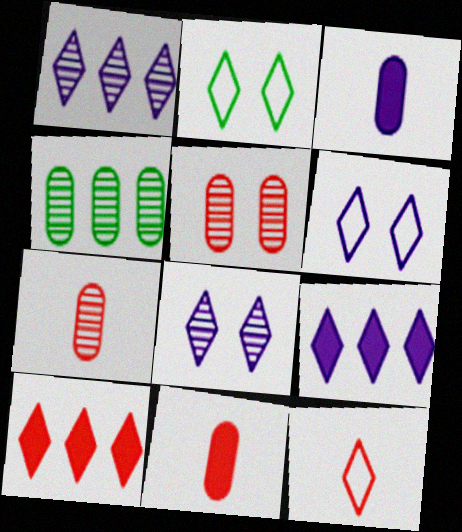[]